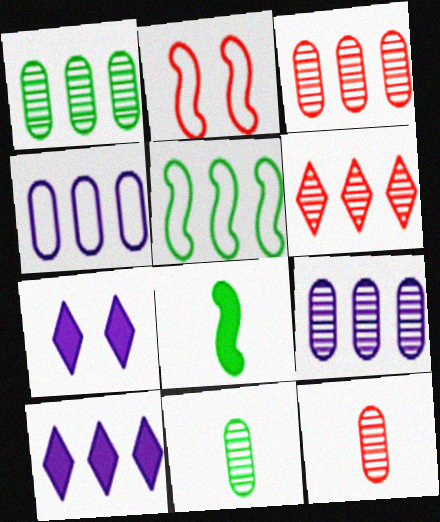[[1, 3, 9], 
[2, 10, 11], 
[3, 5, 10], 
[5, 7, 12]]